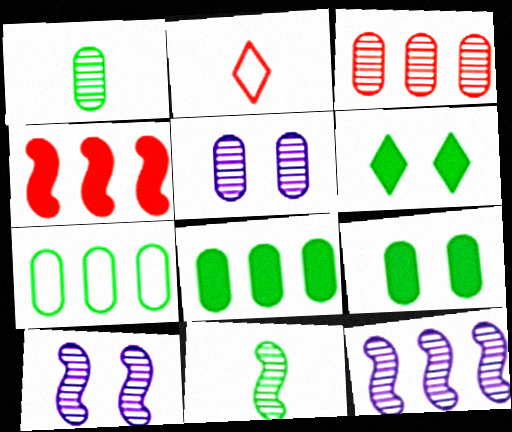[[1, 3, 5], 
[1, 7, 9], 
[2, 8, 10], 
[2, 9, 12], 
[6, 7, 11]]